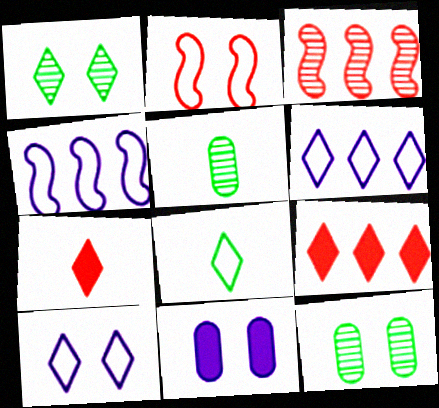[[1, 2, 11], 
[1, 6, 7], 
[3, 8, 11], 
[4, 7, 12]]